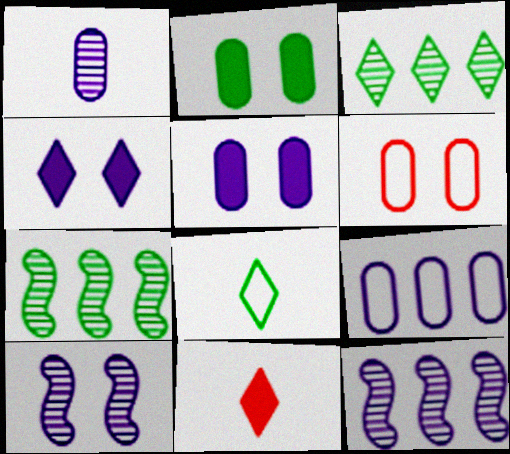[[1, 5, 9], 
[2, 7, 8]]